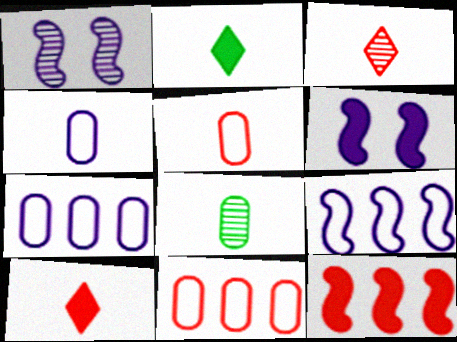[[1, 2, 11]]